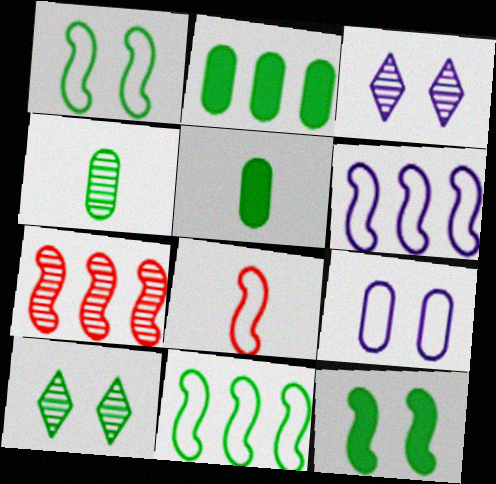[[1, 6, 8], 
[2, 3, 8], 
[3, 4, 7], 
[5, 10, 11]]